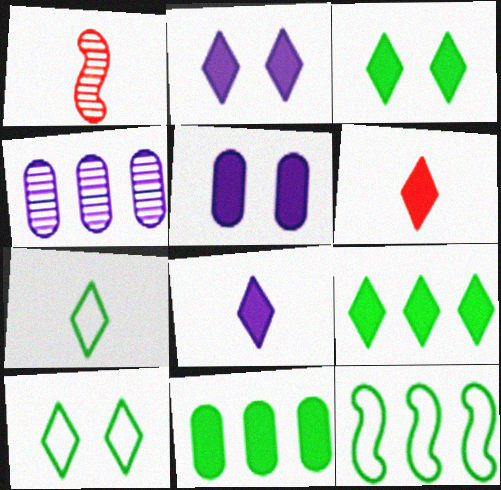[[2, 6, 9]]